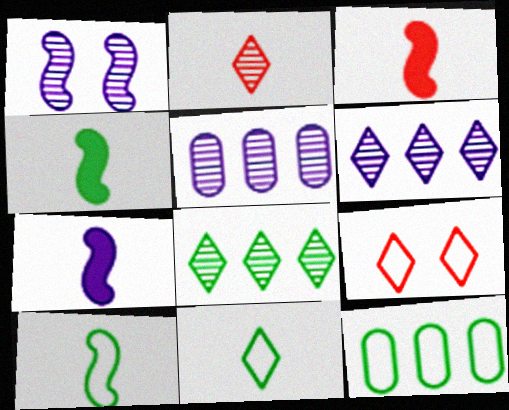[[3, 4, 7], 
[4, 5, 9]]